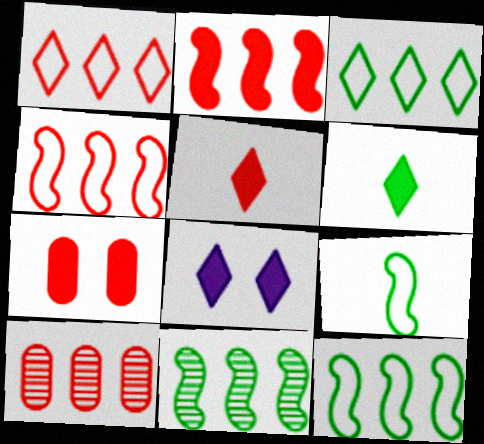[[1, 2, 10], 
[2, 5, 7], 
[8, 9, 10]]